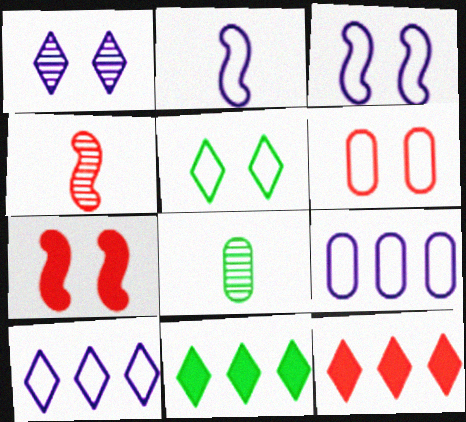[[3, 5, 6], 
[3, 8, 12], 
[4, 6, 12], 
[7, 8, 10]]